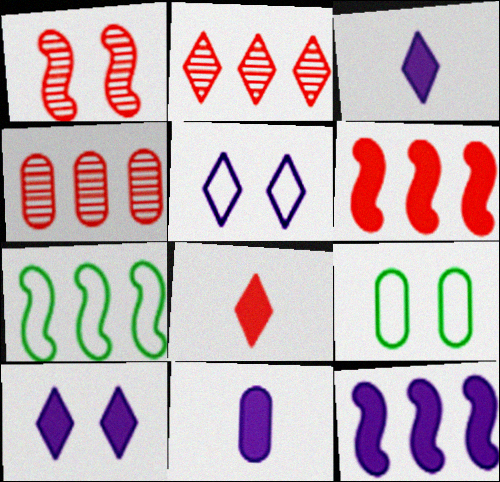[[1, 9, 10], 
[4, 9, 11], 
[10, 11, 12]]